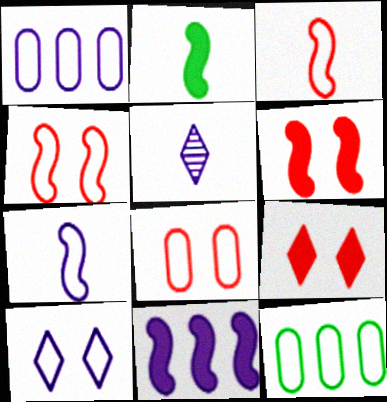[[1, 7, 10], 
[2, 6, 11], 
[3, 10, 12], 
[5, 6, 12]]